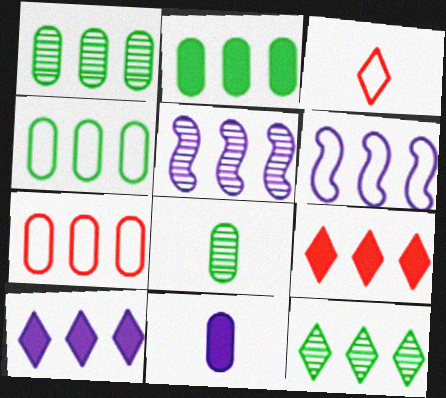[[1, 2, 4], 
[1, 6, 9], 
[4, 5, 9]]